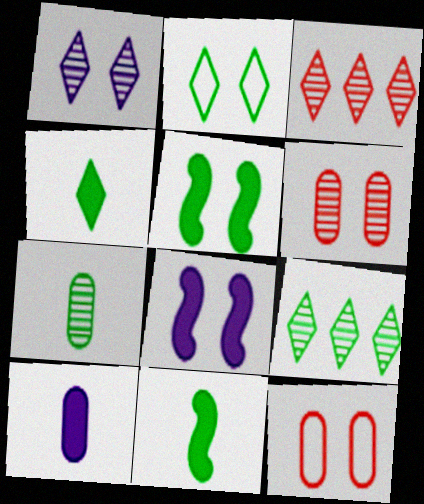[[1, 5, 12], 
[2, 4, 9], 
[2, 6, 8]]